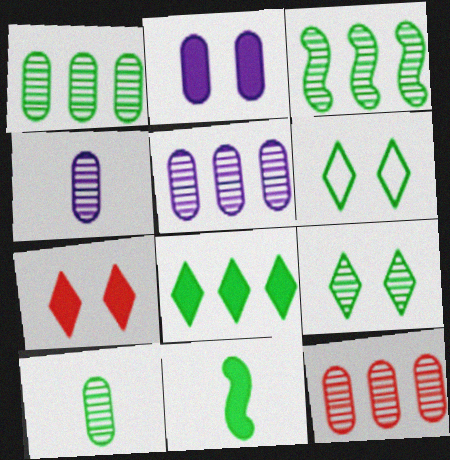[[1, 5, 12], 
[1, 6, 11], 
[3, 9, 10]]